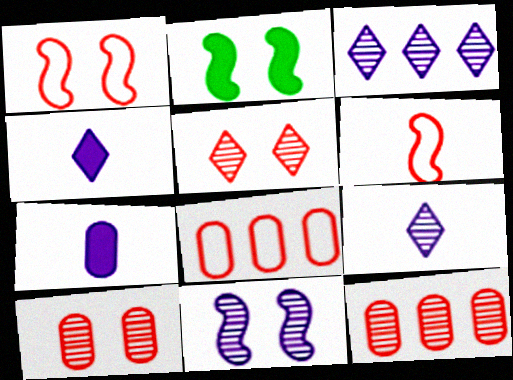[[1, 2, 11], 
[2, 8, 9]]